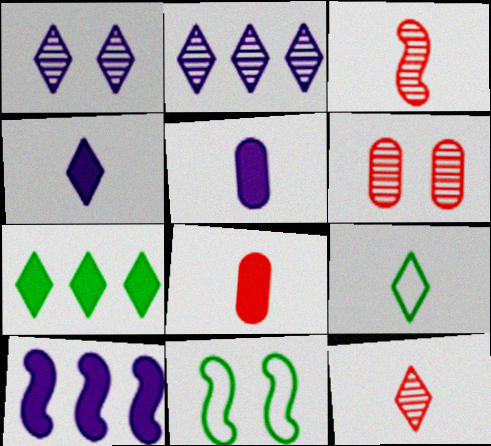[[2, 8, 11], 
[3, 5, 9], 
[3, 10, 11], 
[4, 9, 12], 
[6, 9, 10]]